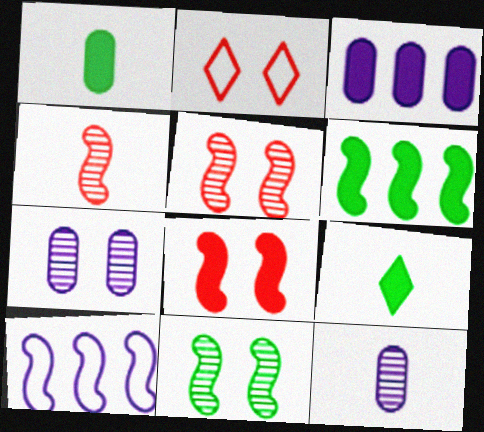[[2, 6, 12], 
[3, 8, 9]]